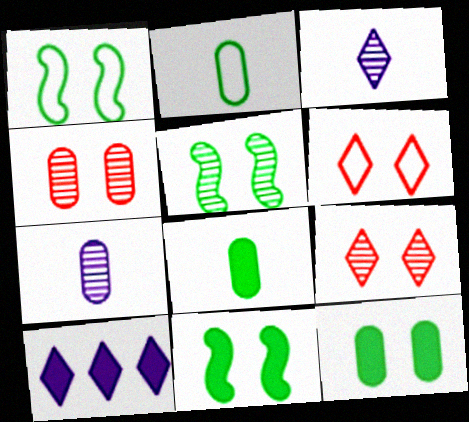[[1, 5, 11]]